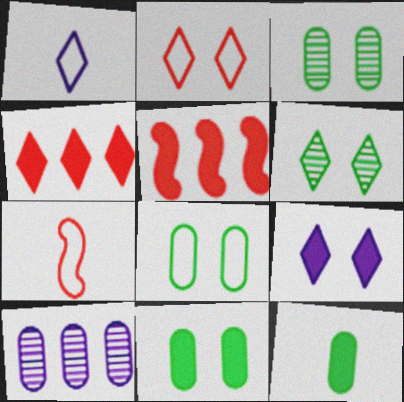[[1, 3, 5], 
[1, 4, 6], 
[2, 6, 9], 
[3, 8, 11], 
[5, 9, 12]]